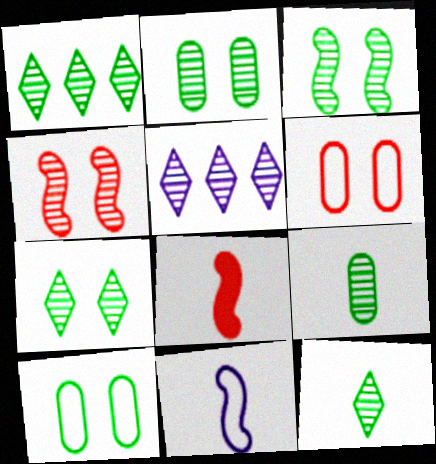[[1, 3, 9], 
[1, 7, 12], 
[2, 3, 7], 
[4, 5, 9], 
[5, 8, 10]]